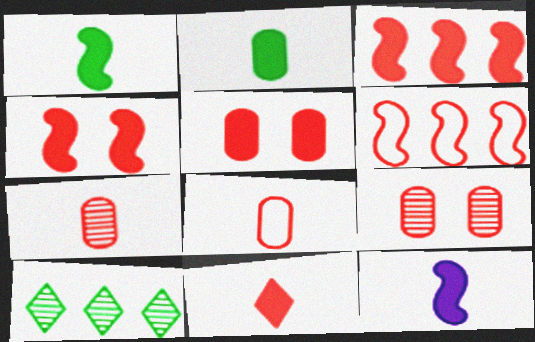[[2, 11, 12], 
[3, 5, 11], 
[6, 9, 11]]